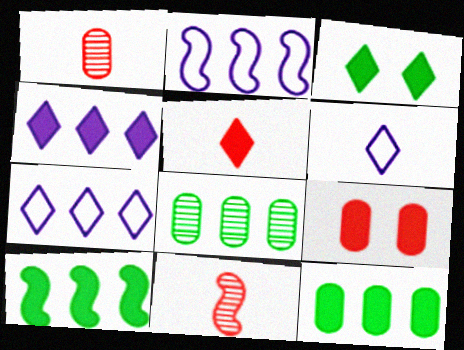[[1, 2, 3], 
[3, 4, 5]]